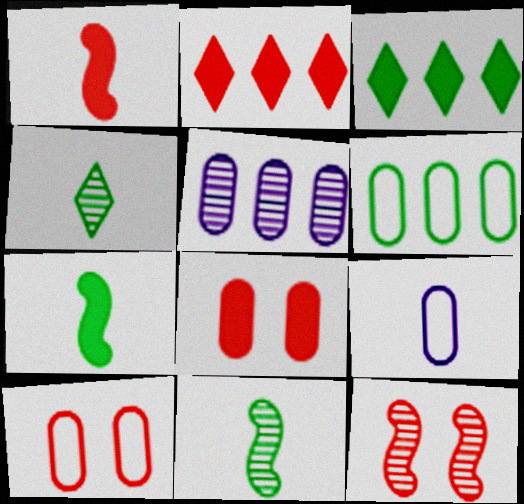[[1, 2, 8], 
[1, 4, 9], 
[3, 9, 12], 
[4, 5, 12], 
[6, 9, 10]]